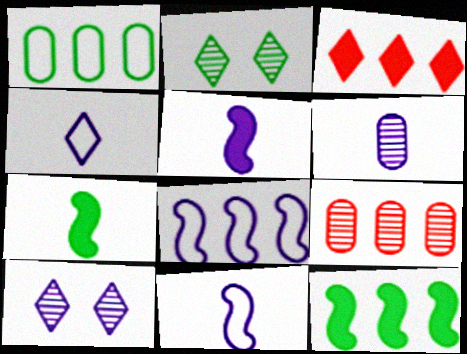[[1, 2, 7], 
[2, 3, 4], 
[4, 5, 6]]